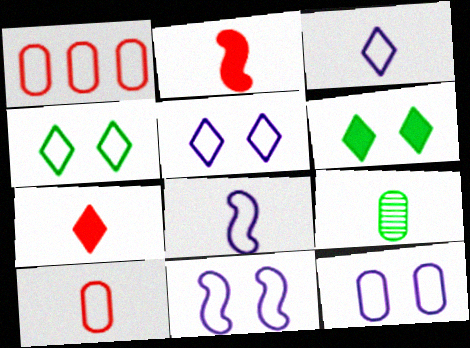[[1, 4, 8], 
[2, 3, 9], 
[5, 11, 12], 
[7, 8, 9]]